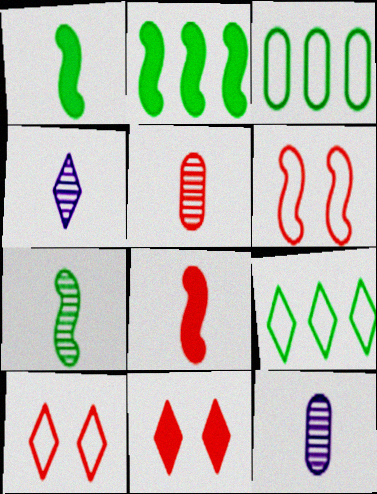[[2, 10, 12], 
[4, 5, 7], 
[4, 9, 11]]